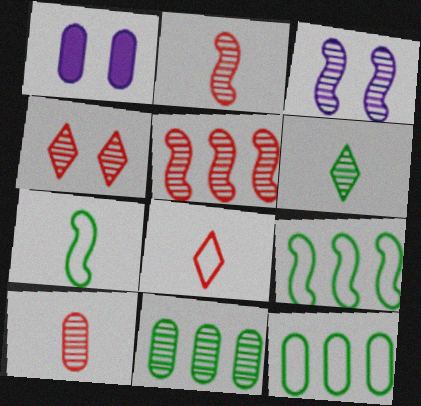[[1, 10, 12], 
[4, 5, 10]]